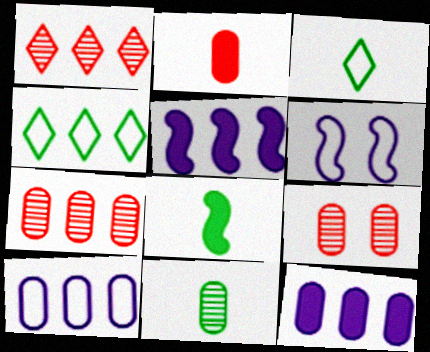[[3, 5, 9], 
[3, 8, 11], 
[4, 5, 7]]